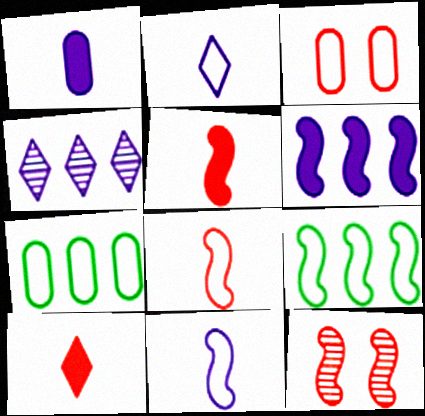[[2, 3, 9]]